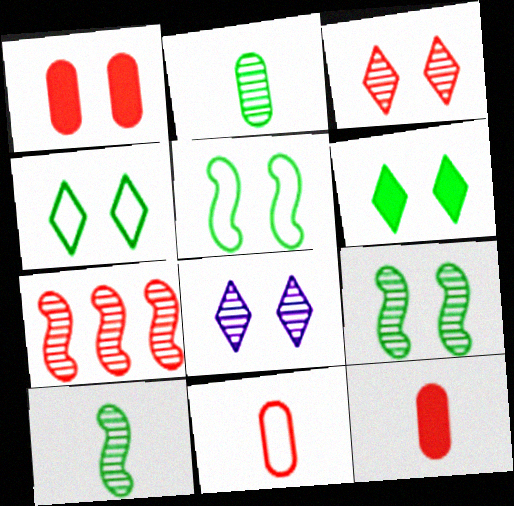[[1, 5, 8], 
[2, 7, 8]]